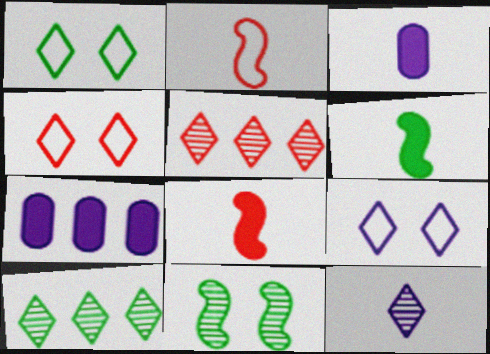[[1, 4, 9]]